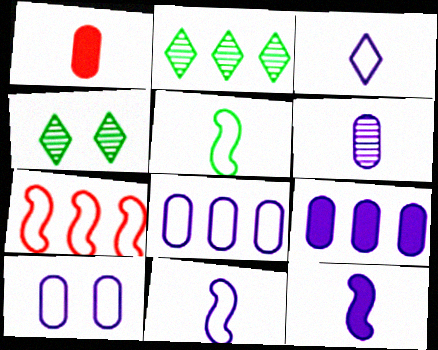[[2, 7, 9], 
[3, 6, 12], 
[6, 9, 10]]